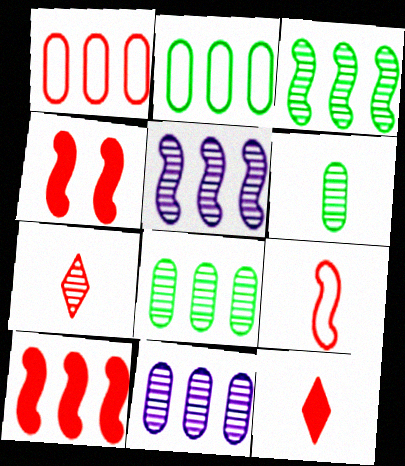[[1, 4, 7]]